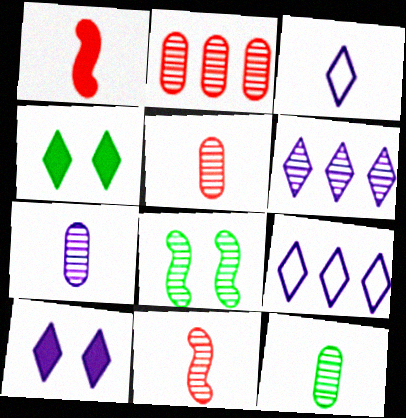[[1, 3, 12], 
[3, 6, 10], 
[5, 6, 8], 
[5, 7, 12]]